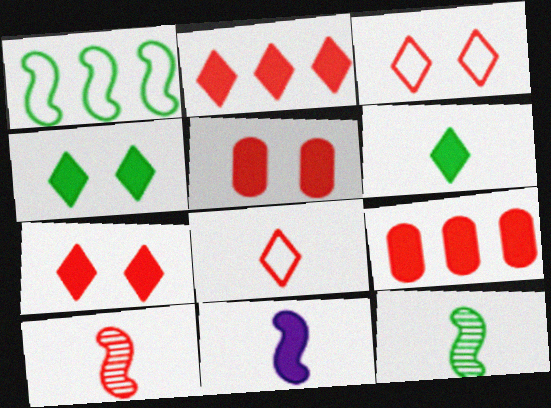[[3, 9, 10], 
[4, 9, 11]]